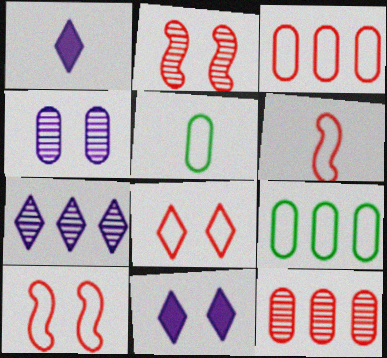[[1, 2, 9], 
[3, 6, 8]]